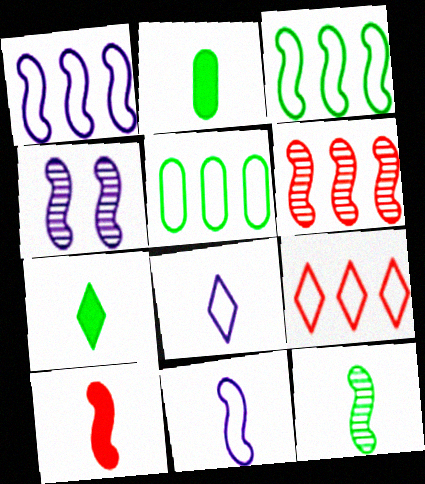[[1, 5, 9], 
[2, 4, 9], 
[3, 4, 10], 
[4, 6, 12], 
[10, 11, 12]]